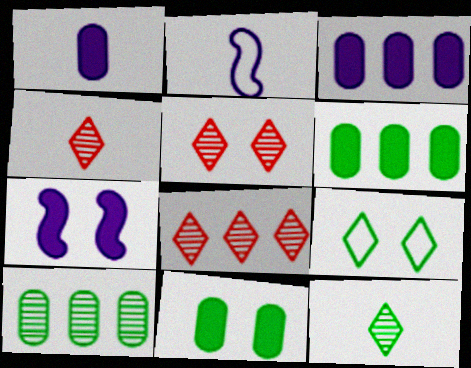[[2, 5, 6], 
[2, 8, 11], 
[4, 5, 8]]